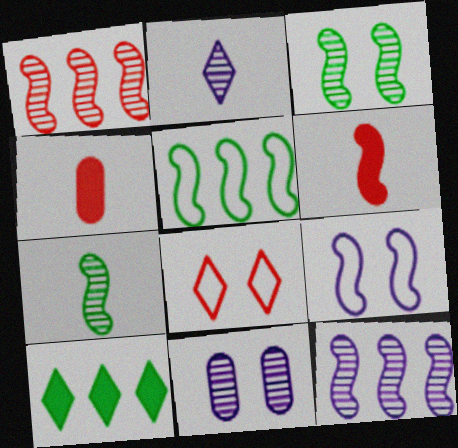[[1, 4, 8], 
[2, 8, 10], 
[2, 11, 12]]